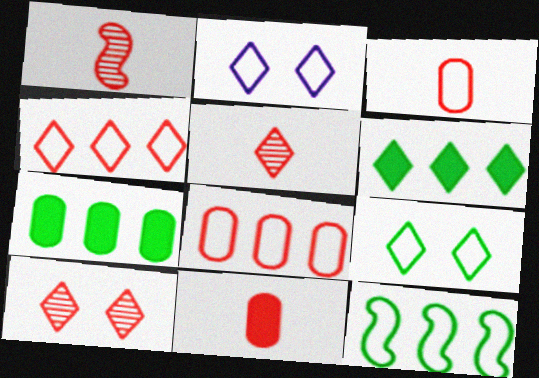[[1, 2, 7], 
[2, 3, 12], 
[2, 5, 6]]